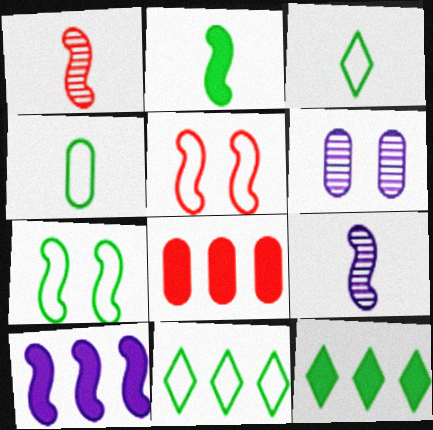[[1, 7, 10], 
[4, 6, 8], 
[4, 7, 11], 
[8, 10, 12]]